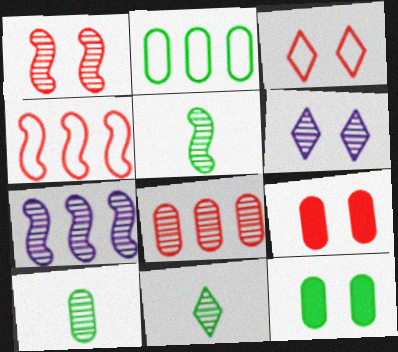[[1, 3, 9], 
[1, 5, 7], 
[2, 10, 12], 
[5, 6, 8], 
[5, 10, 11]]